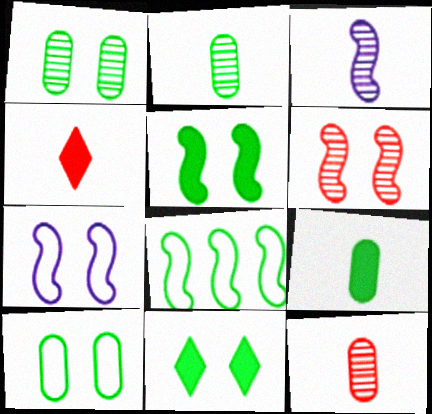[[2, 8, 11], 
[5, 6, 7]]